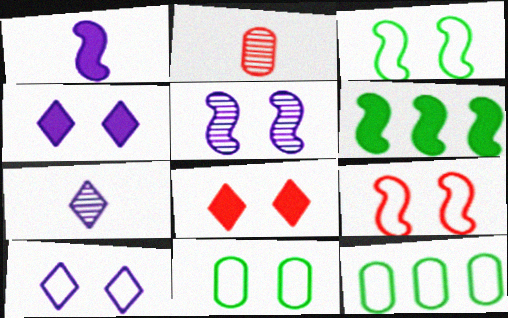[[2, 6, 10], 
[5, 8, 11], 
[9, 10, 11]]